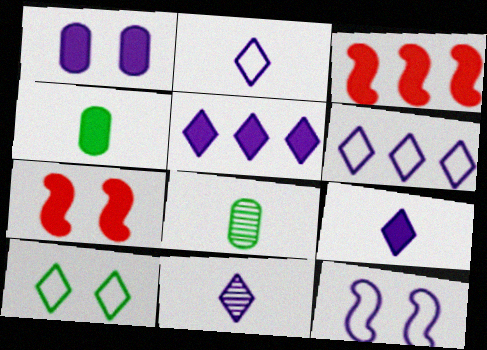[[2, 9, 11], 
[4, 5, 7], 
[6, 7, 8]]